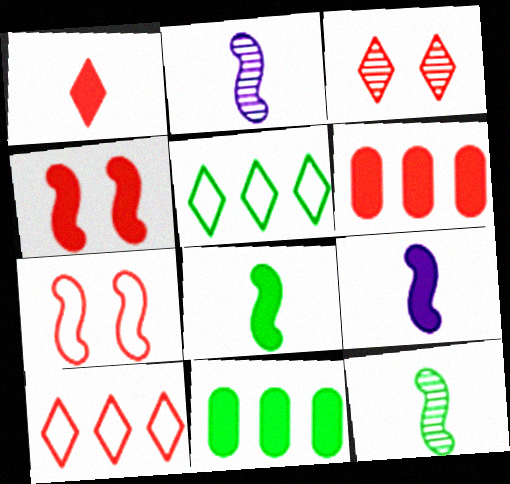[[1, 3, 10], 
[1, 4, 6]]